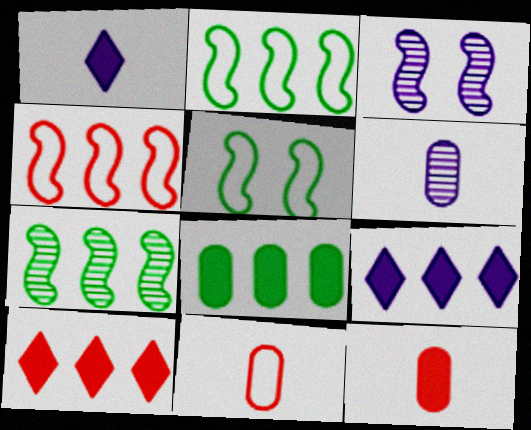[[5, 6, 10]]